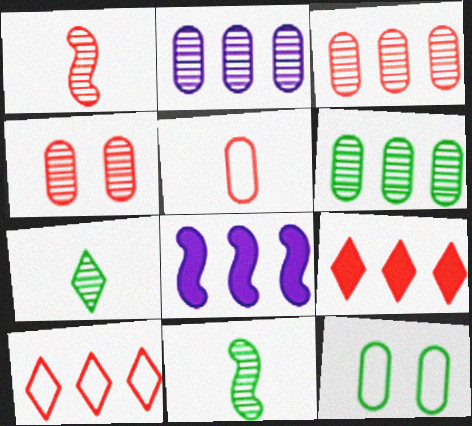[[2, 3, 6], 
[6, 8, 10]]